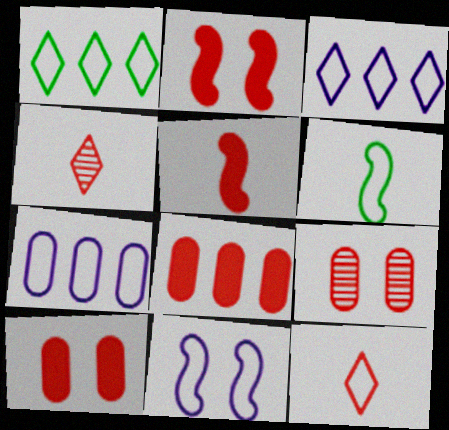[]